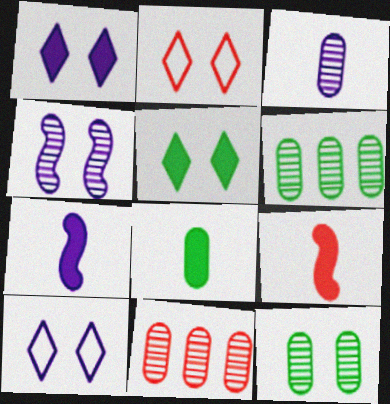[[2, 6, 7], 
[2, 9, 11], 
[3, 11, 12], 
[6, 9, 10]]